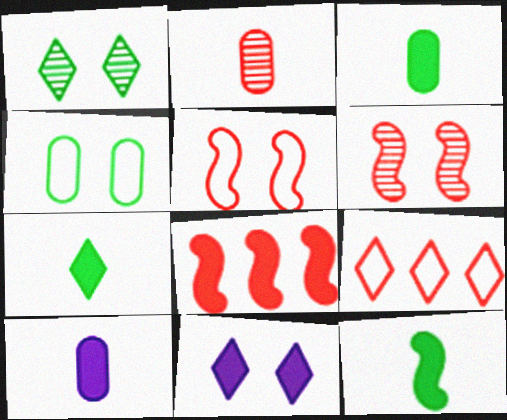[[3, 7, 12], 
[3, 8, 11], 
[4, 6, 11]]